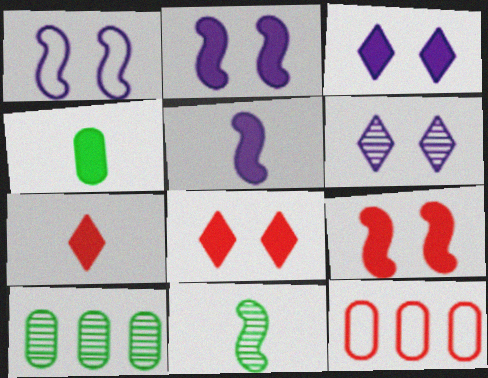[[1, 7, 10], 
[3, 11, 12], 
[4, 5, 7]]